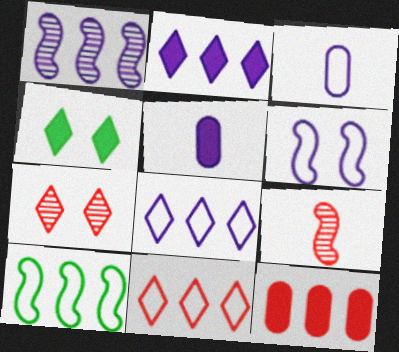[[3, 6, 8], 
[5, 7, 10]]